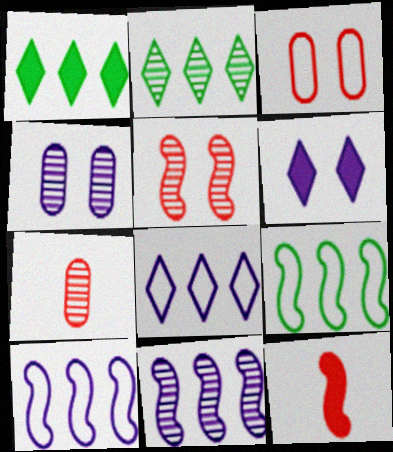[[6, 7, 9]]